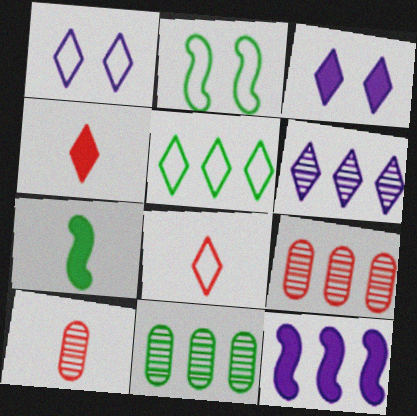[[1, 5, 8], 
[1, 7, 9], 
[5, 9, 12]]